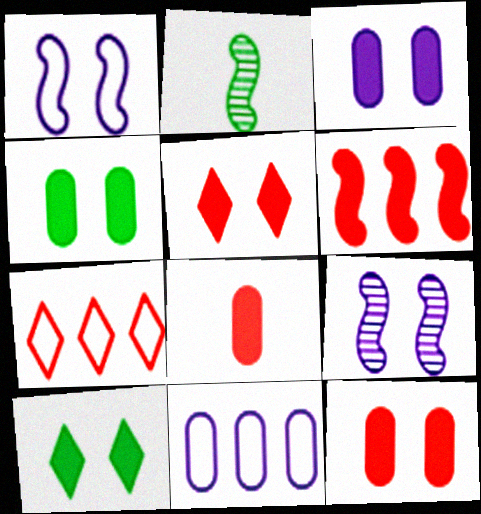[[1, 2, 6], 
[2, 3, 7], 
[2, 5, 11], 
[3, 4, 12], 
[5, 6, 8]]